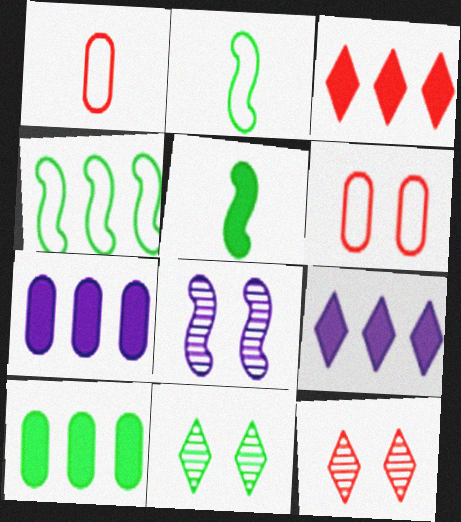[[2, 7, 12], 
[2, 10, 11]]